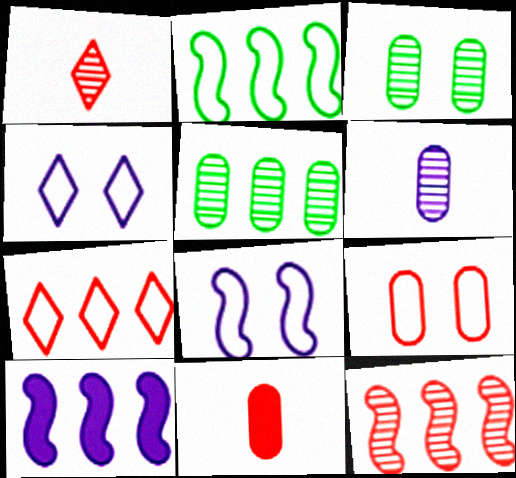[[2, 10, 12], 
[4, 6, 10], 
[5, 7, 10]]